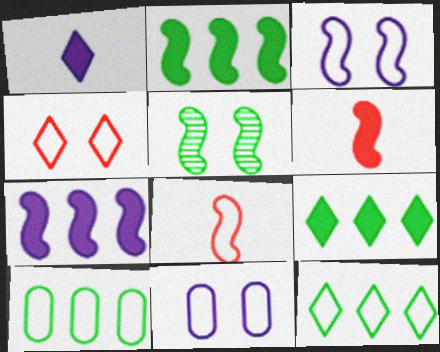[[5, 7, 8], 
[8, 11, 12]]